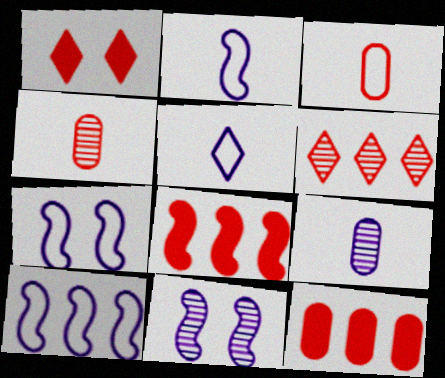[[2, 7, 10]]